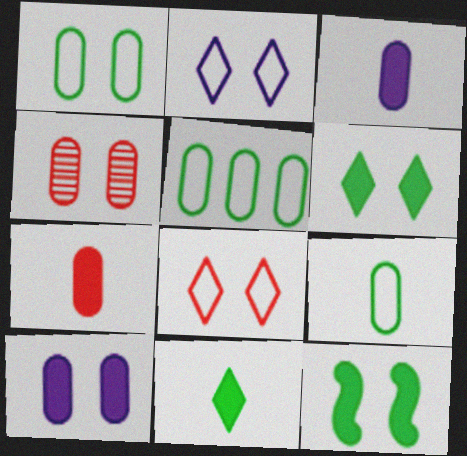[[1, 4, 10], 
[1, 5, 9], 
[2, 4, 12], 
[3, 4, 5]]